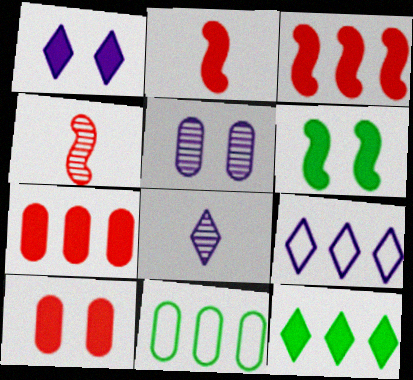[[1, 4, 11], 
[1, 6, 10], 
[1, 8, 9]]